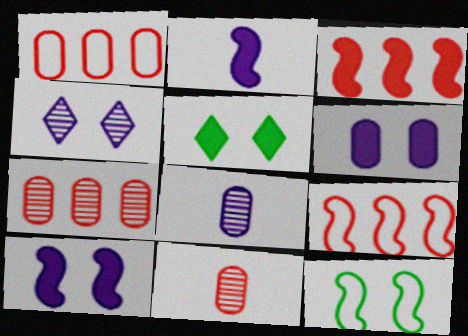[[5, 8, 9]]